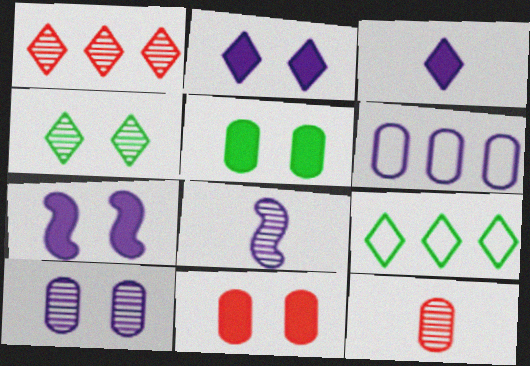[[2, 6, 8], 
[5, 6, 12], 
[7, 9, 12], 
[8, 9, 11]]